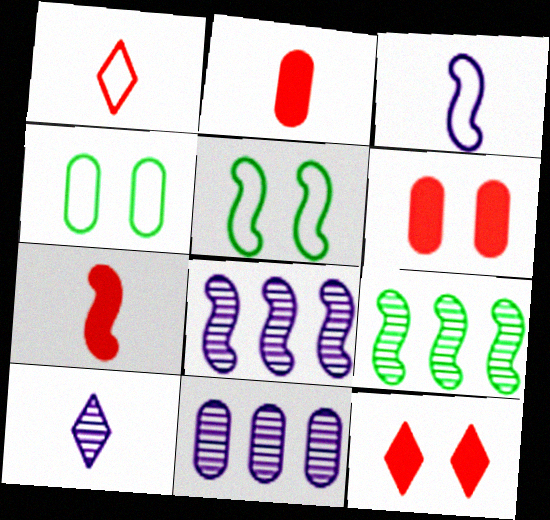[[2, 4, 11], 
[5, 7, 8]]